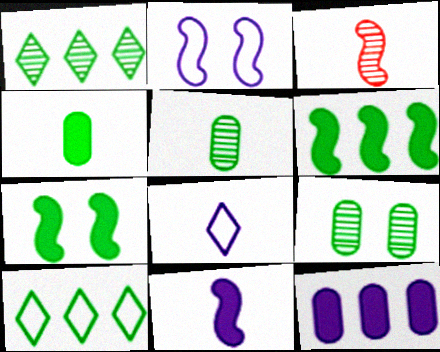[[2, 3, 6], 
[3, 4, 8], 
[5, 7, 10]]